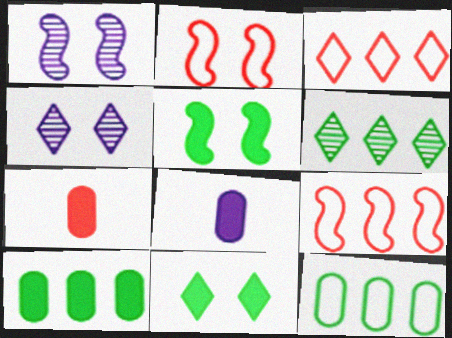[[1, 2, 5], 
[2, 6, 8]]